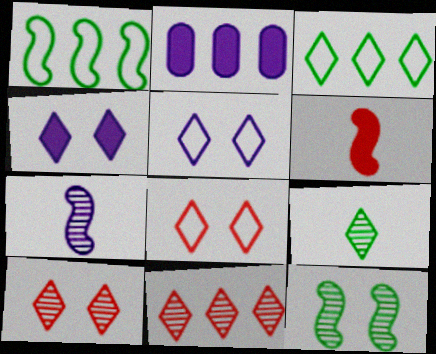[[1, 2, 11], 
[2, 5, 7]]